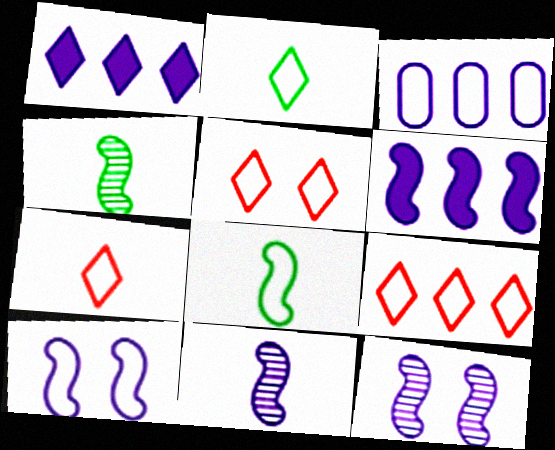[[3, 5, 8], 
[5, 7, 9], 
[6, 10, 11]]